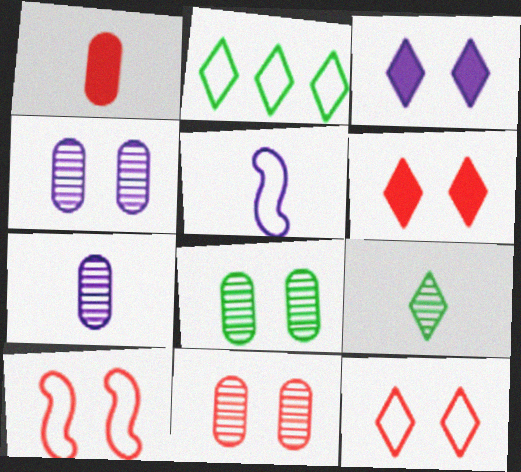[[1, 5, 9], 
[3, 8, 10], 
[4, 8, 11], 
[6, 10, 11]]